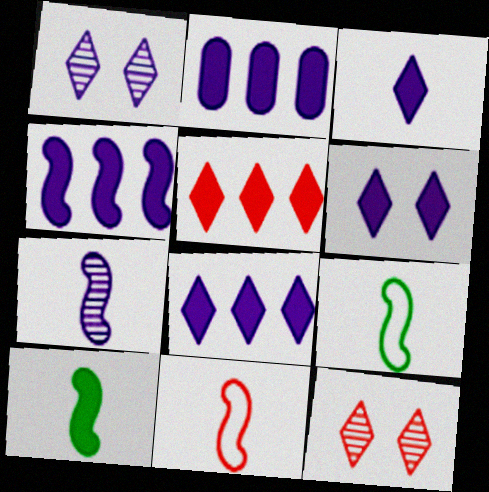[[2, 4, 8], 
[2, 9, 12], 
[3, 6, 8], 
[7, 10, 11]]